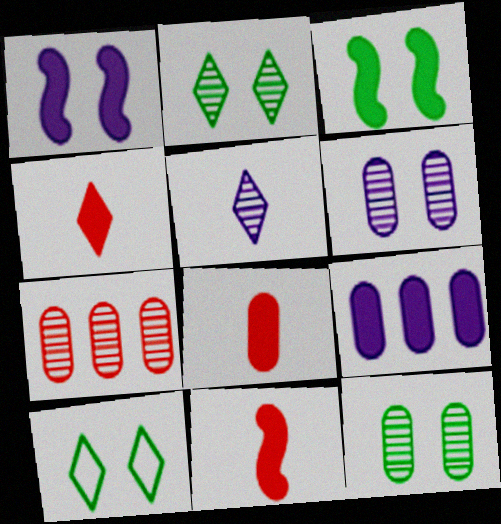[[3, 4, 9], 
[3, 10, 12], 
[4, 8, 11]]